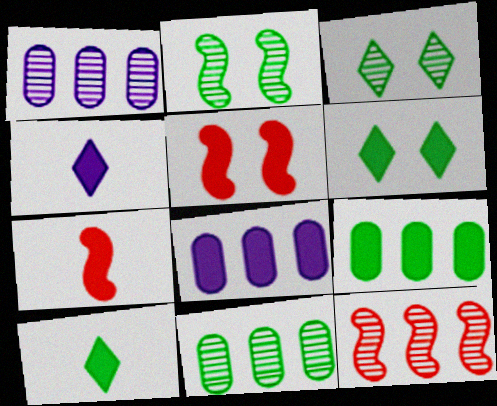[[4, 5, 9], 
[5, 8, 10], 
[6, 7, 8]]